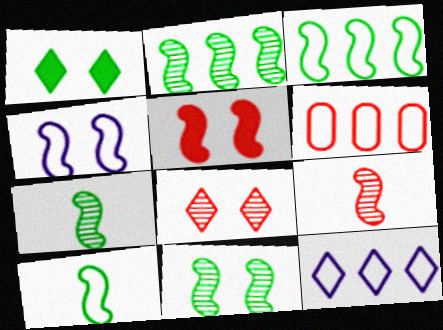[[2, 7, 11], 
[3, 6, 12], 
[4, 5, 11]]